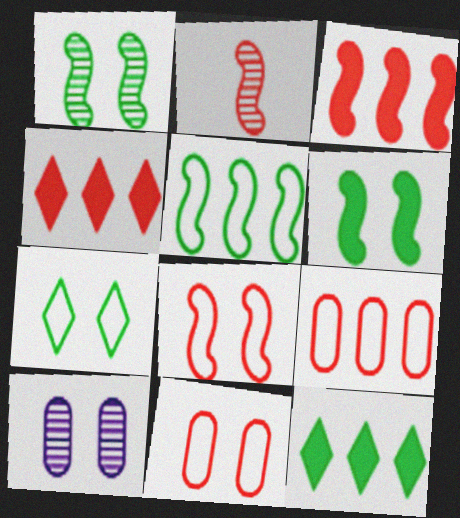[[2, 3, 8], 
[2, 4, 11]]